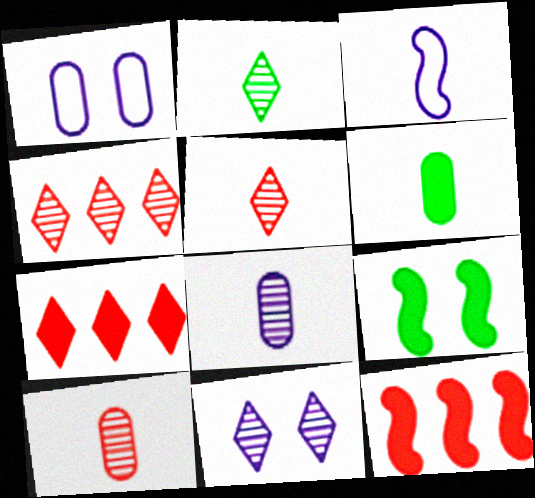[[1, 2, 12], 
[2, 4, 11], 
[3, 5, 6]]